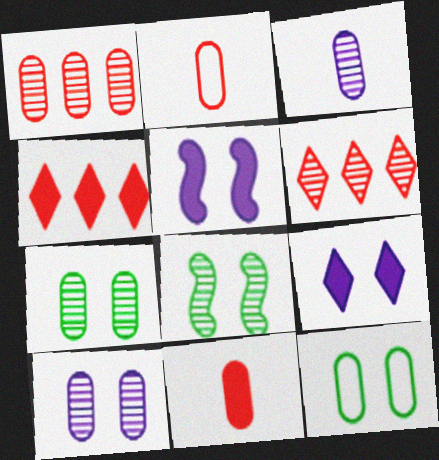[[1, 3, 7], 
[3, 6, 8]]